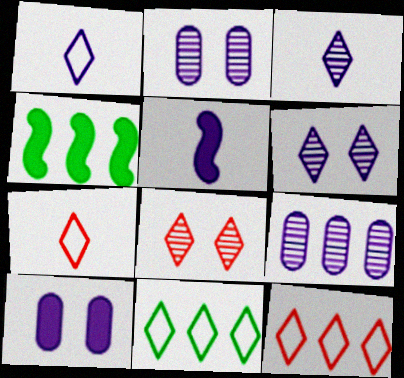[[2, 4, 7], 
[4, 9, 12]]